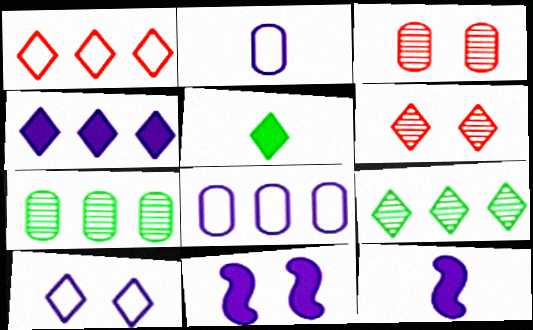[[1, 4, 9]]